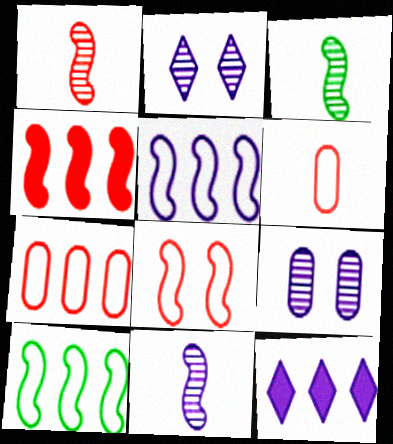[[1, 3, 11], 
[1, 4, 8]]